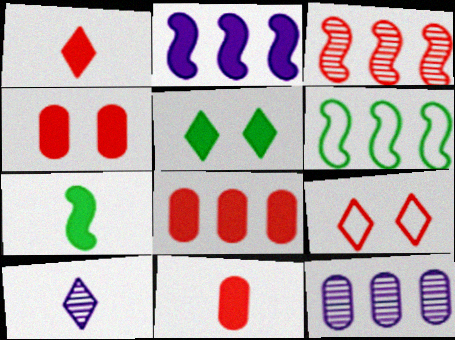[[2, 3, 6], 
[2, 5, 11], 
[3, 9, 11], 
[4, 6, 10], 
[4, 8, 11], 
[7, 9, 12]]